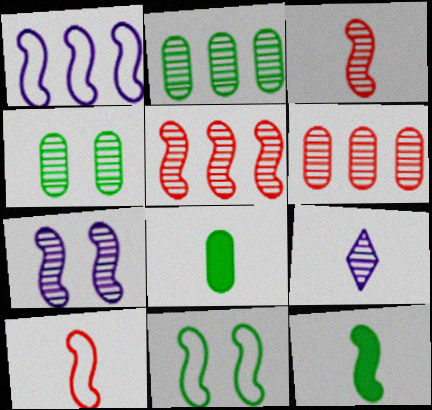[[1, 10, 11], 
[4, 5, 9], 
[8, 9, 10]]